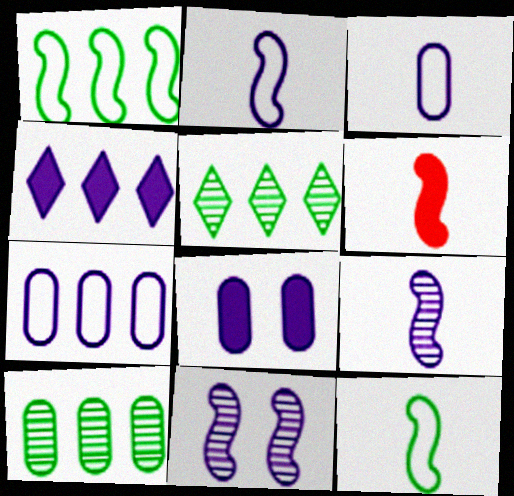[[1, 6, 11], 
[3, 4, 11], 
[6, 9, 12]]